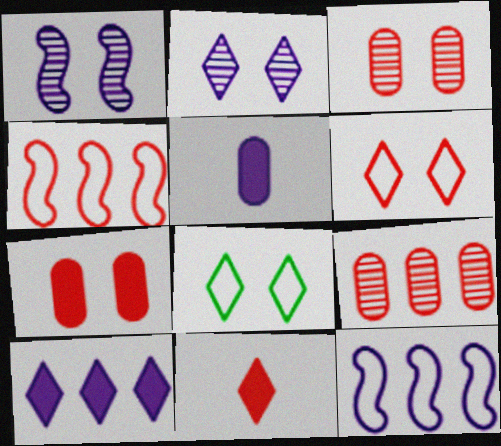[[1, 7, 8], 
[2, 5, 12], 
[3, 4, 11]]